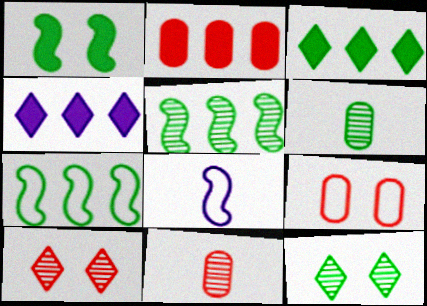[[2, 8, 12], 
[2, 9, 11], 
[5, 6, 12]]